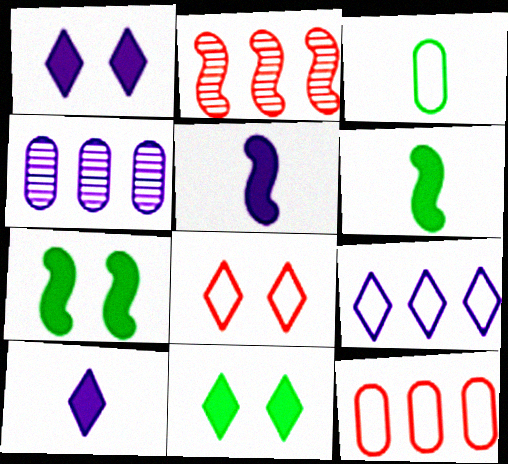[[1, 2, 3], 
[4, 6, 8]]